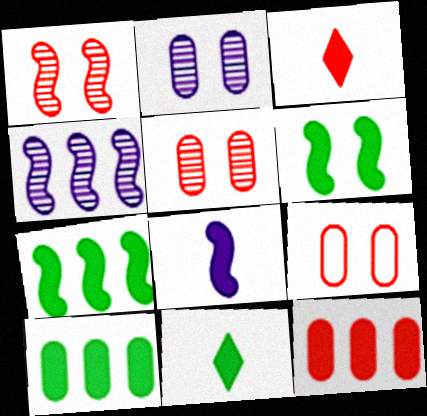[[4, 9, 11], 
[6, 10, 11]]